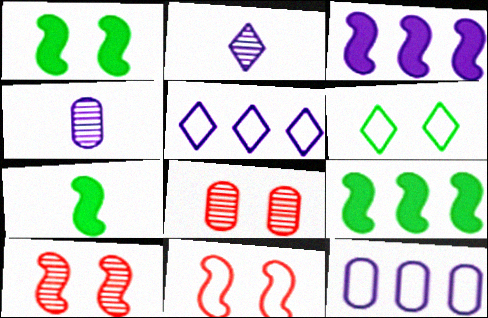[[1, 7, 9], 
[5, 7, 8]]